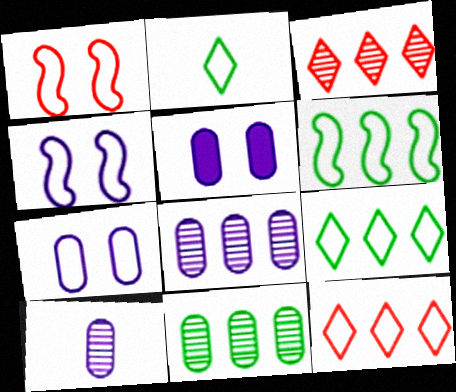[]